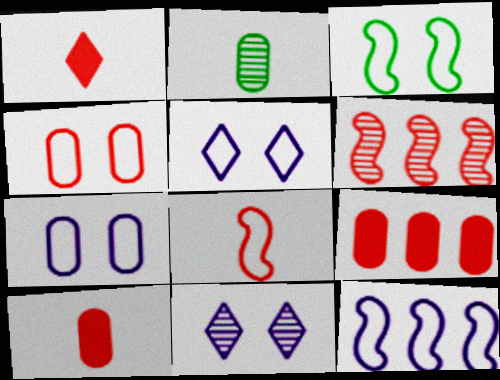[[1, 4, 6], 
[2, 6, 11], 
[2, 7, 9], 
[3, 4, 5], 
[3, 8, 12]]